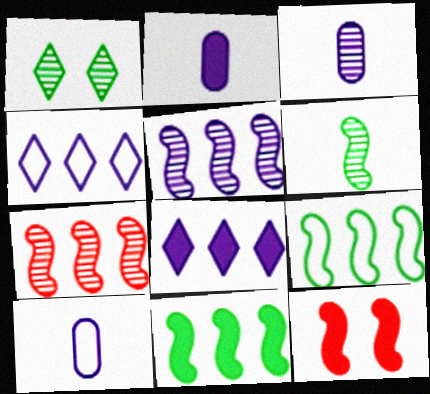[[1, 3, 7], 
[2, 3, 10]]